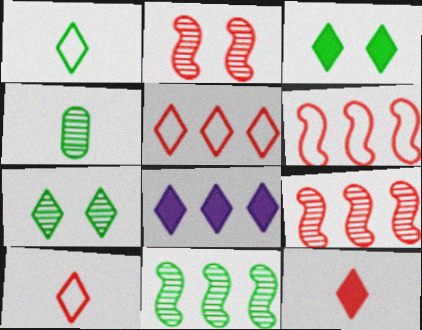[[3, 8, 12], 
[4, 7, 11], 
[7, 8, 10]]